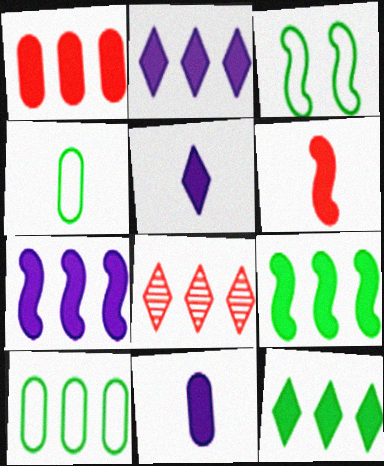[[1, 2, 9], 
[1, 7, 12], 
[3, 8, 11], 
[7, 8, 10]]